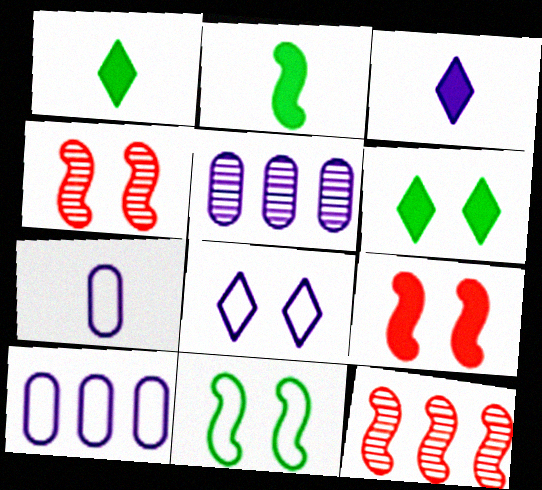[[1, 4, 10], 
[6, 7, 12]]